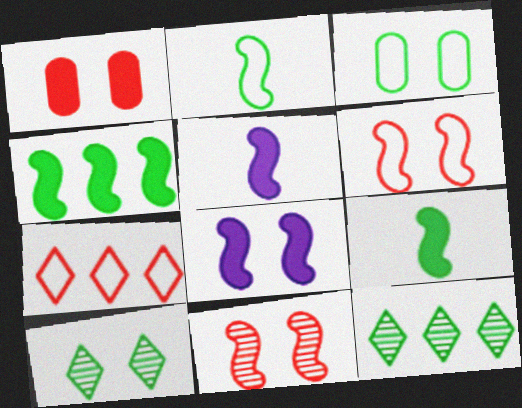[[3, 9, 12]]